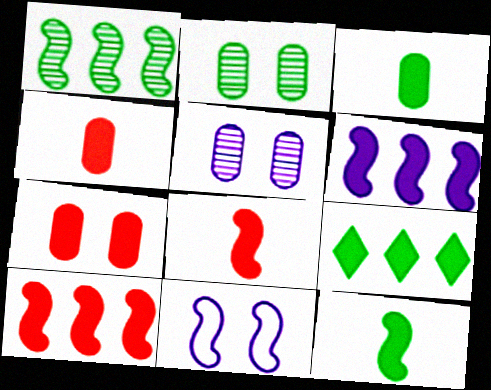[[1, 8, 11]]